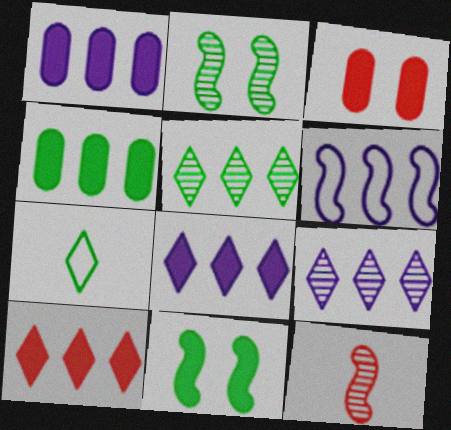[[1, 6, 9], 
[2, 4, 7], 
[6, 11, 12]]